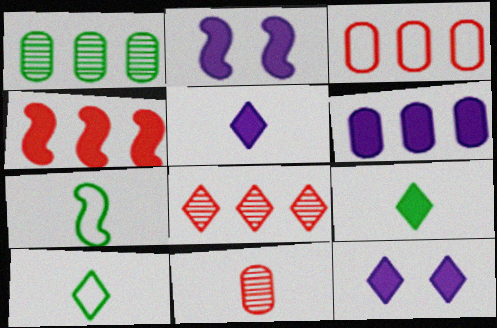[[1, 3, 6], 
[2, 5, 6], 
[3, 4, 8], 
[5, 7, 11], 
[8, 10, 12]]